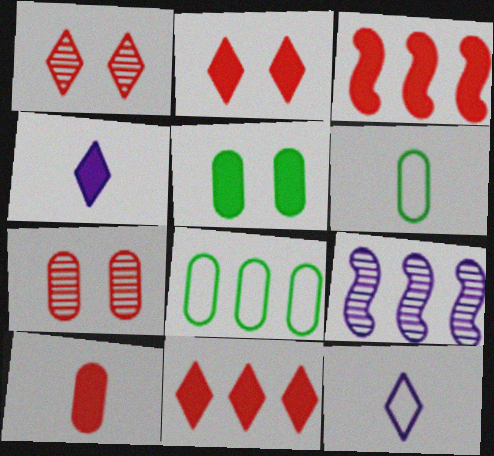[[2, 3, 10], 
[2, 6, 9], 
[3, 4, 5], 
[8, 9, 11]]